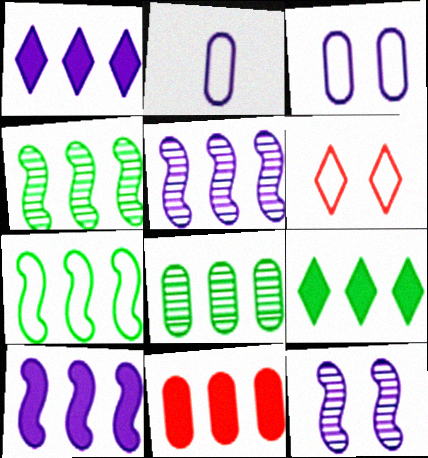[[1, 2, 12], 
[2, 6, 7], 
[7, 8, 9], 
[9, 10, 11]]